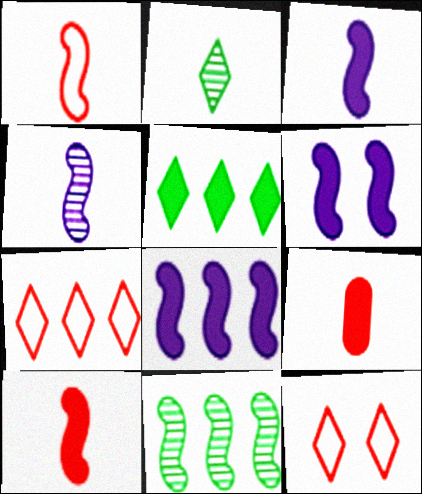[[1, 6, 11], 
[3, 6, 8], 
[5, 6, 9]]